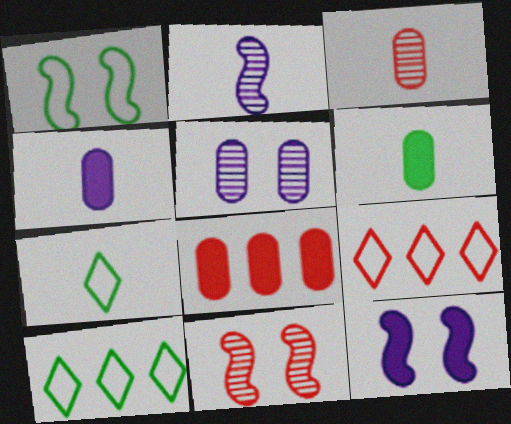[[1, 11, 12], 
[3, 10, 12], 
[4, 10, 11]]